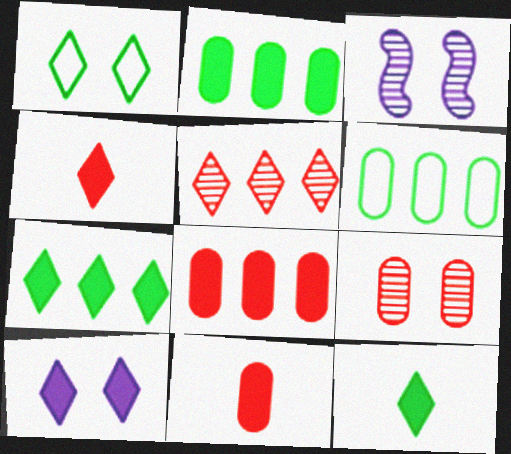[[3, 4, 6], 
[4, 7, 10]]